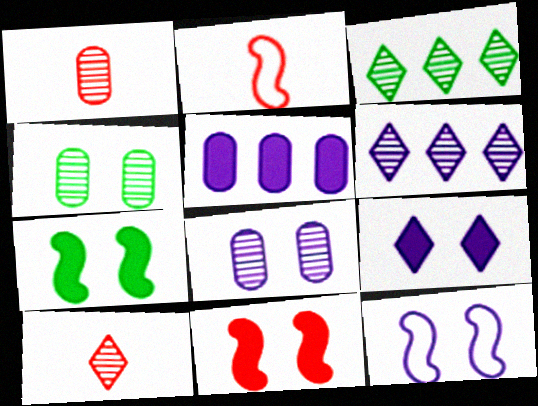[[8, 9, 12]]